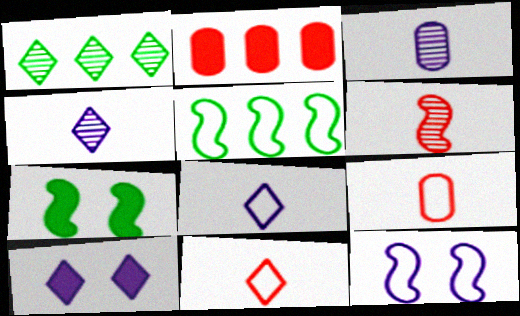[[1, 10, 11]]